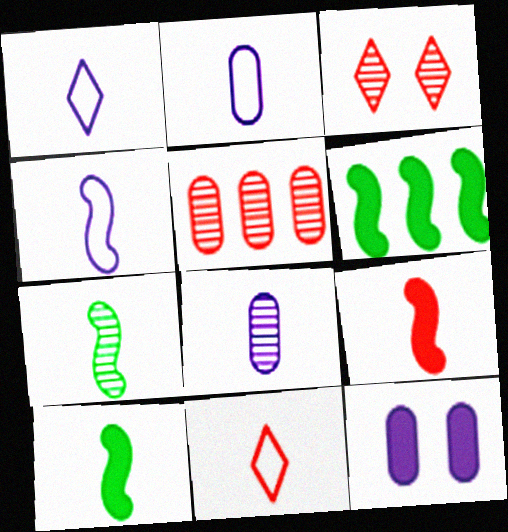[[1, 2, 4], 
[2, 3, 6], 
[4, 7, 9], 
[8, 10, 11]]